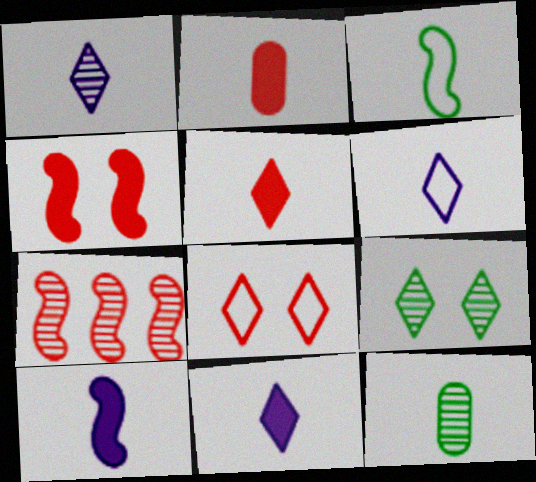[[1, 2, 3], 
[1, 6, 11], 
[2, 7, 8]]